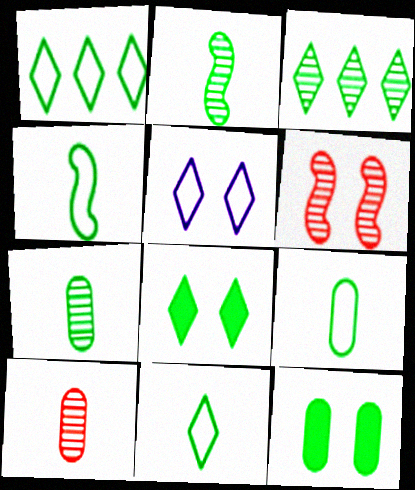[[1, 2, 12], 
[3, 4, 12], 
[3, 8, 11], 
[4, 9, 11], 
[5, 6, 12]]